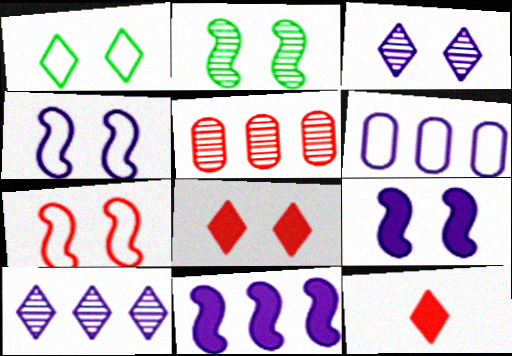[[1, 3, 8], 
[1, 10, 12], 
[2, 6, 12], 
[2, 7, 9], 
[5, 7, 12], 
[6, 10, 11]]